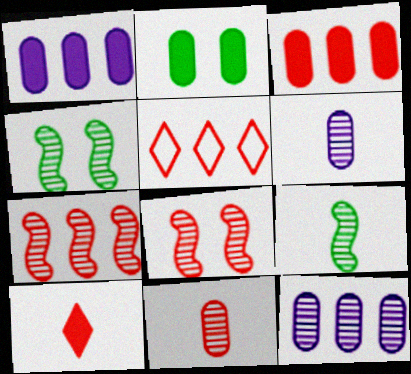[[3, 5, 7]]